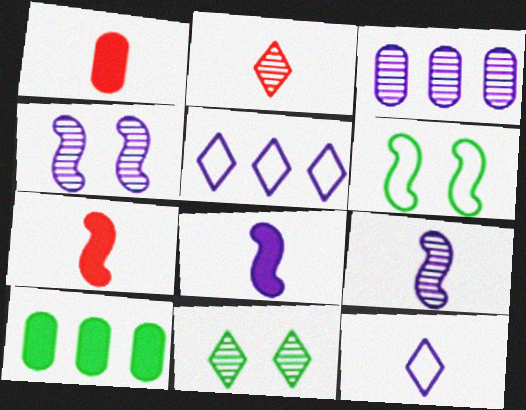[]